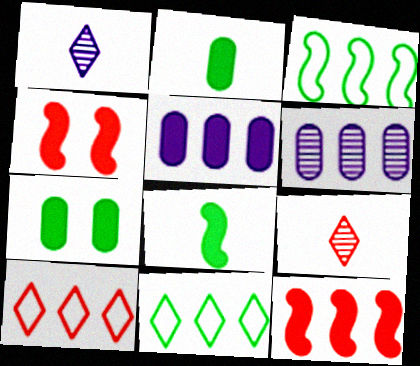[[6, 11, 12]]